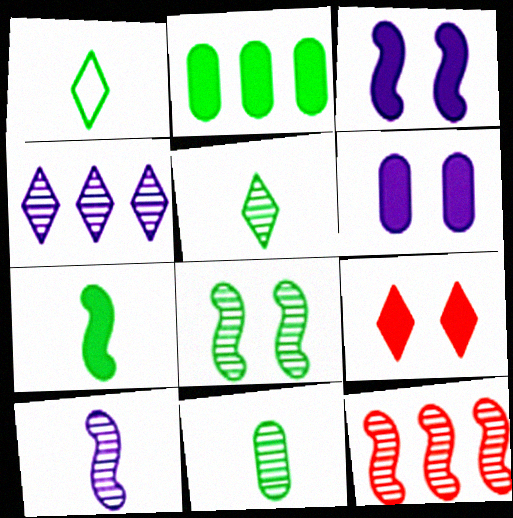[[1, 2, 8], 
[1, 4, 9], 
[1, 6, 12], 
[1, 7, 11], 
[8, 10, 12]]